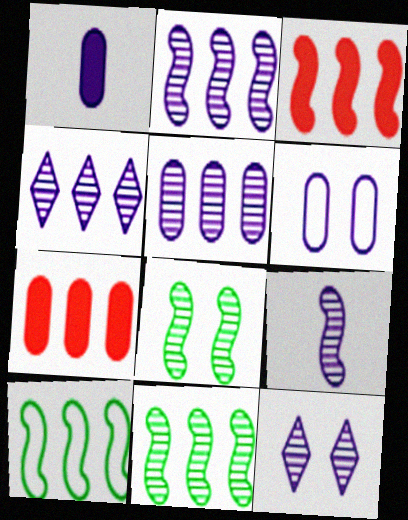[[1, 5, 6], 
[2, 3, 10], 
[2, 4, 5], 
[4, 7, 10], 
[5, 9, 12]]